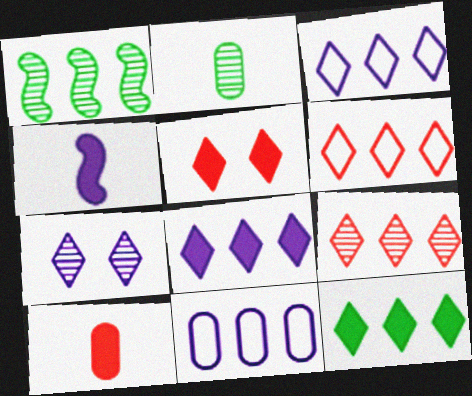[[3, 9, 12], 
[4, 7, 11]]